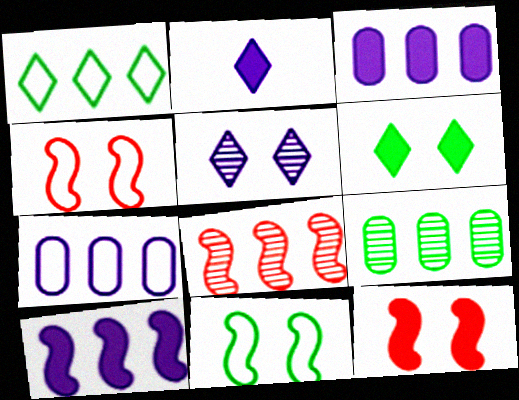[[1, 3, 8], 
[2, 4, 9]]